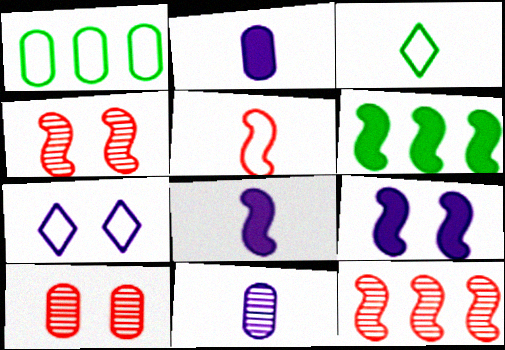[[1, 2, 10], 
[1, 5, 7]]